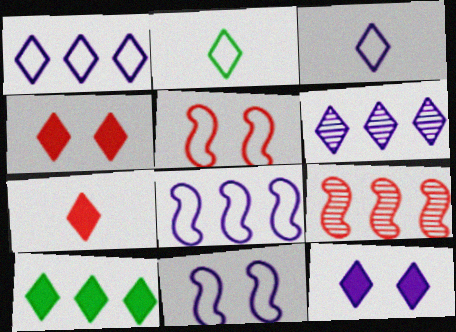[[2, 4, 6], 
[3, 6, 12], 
[7, 10, 12]]